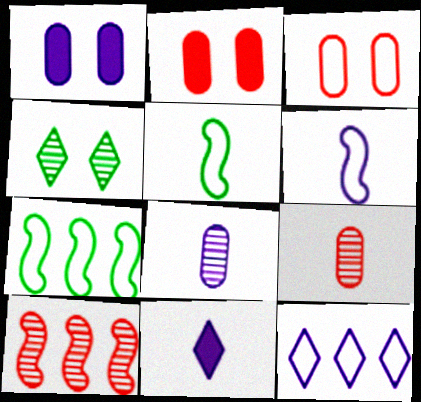[[3, 5, 12], 
[4, 8, 10], 
[5, 9, 11], 
[6, 8, 11]]